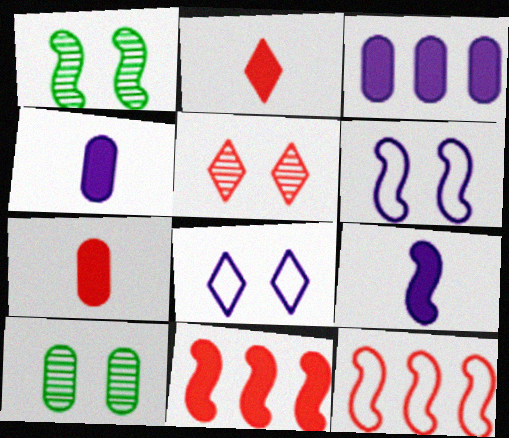[[1, 9, 12], 
[5, 7, 12]]